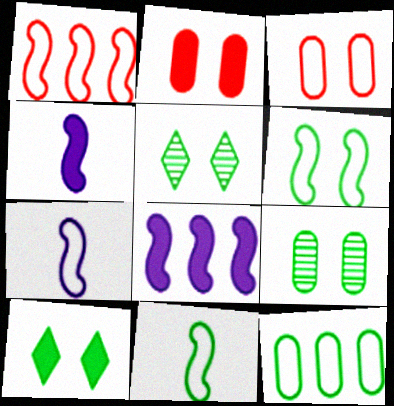[[1, 6, 7], 
[6, 9, 10]]